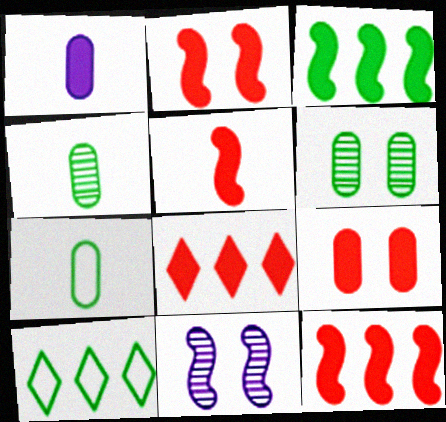[[2, 5, 12], 
[5, 8, 9], 
[7, 8, 11]]